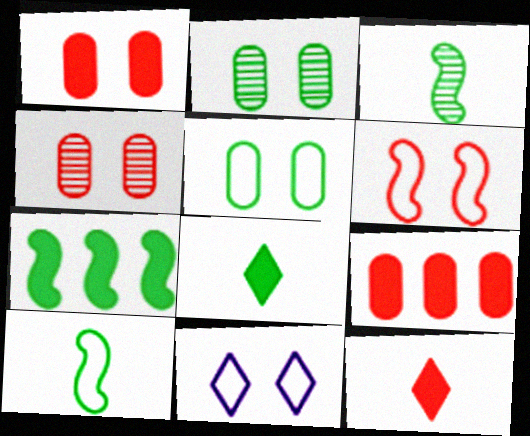[[3, 9, 11], 
[5, 6, 11]]